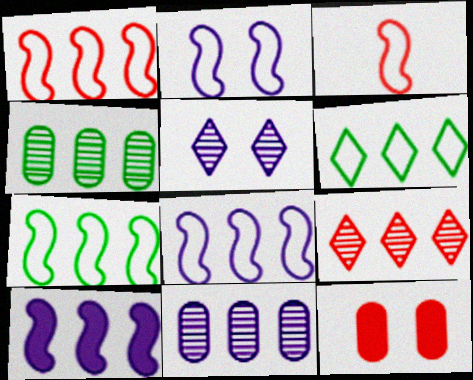[[1, 7, 8], 
[2, 3, 7], 
[3, 9, 12]]